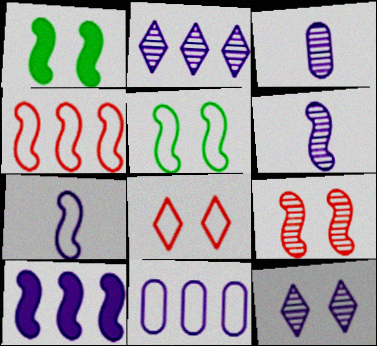[[1, 4, 6], 
[2, 10, 11], 
[4, 5, 7]]